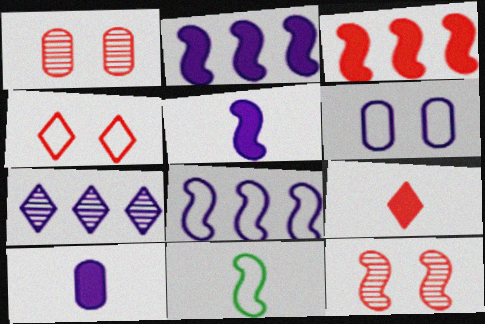[[2, 11, 12], 
[5, 6, 7]]